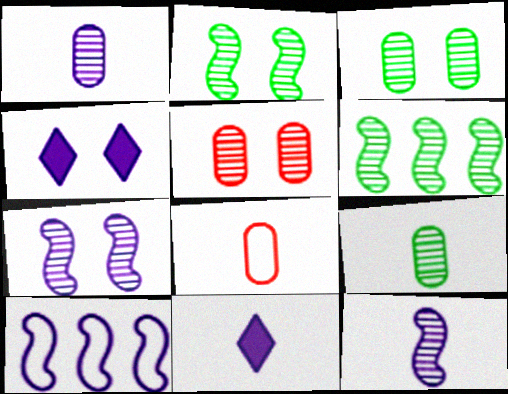[[1, 4, 10], 
[4, 6, 8]]